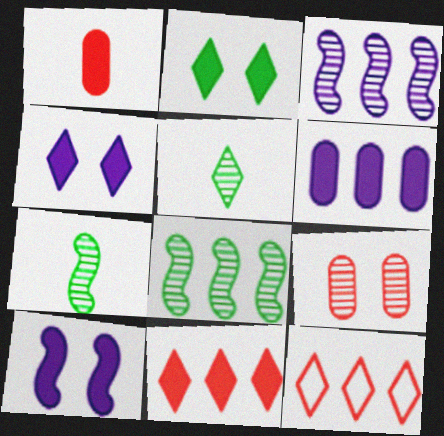[[3, 5, 9], 
[4, 5, 12], 
[6, 8, 12]]